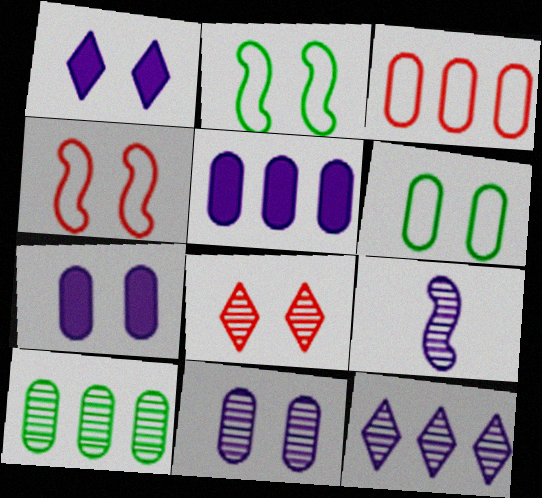[[2, 7, 8], 
[3, 5, 10], 
[8, 9, 10], 
[9, 11, 12]]